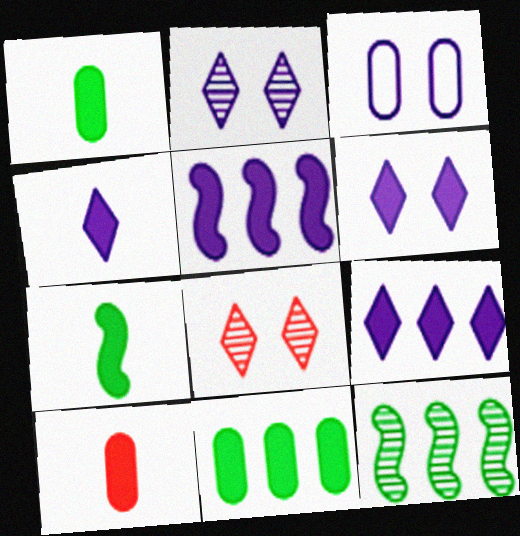[[4, 6, 9], 
[4, 7, 10]]